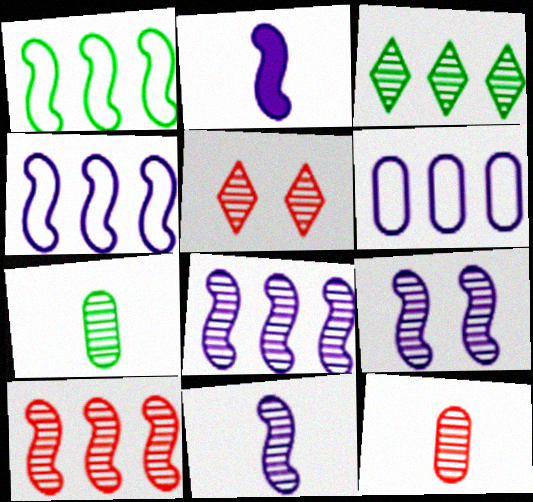[[2, 4, 9], 
[3, 9, 12], 
[5, 7, 8], 
[5, 10, 12], 
[8, 9, 11]]